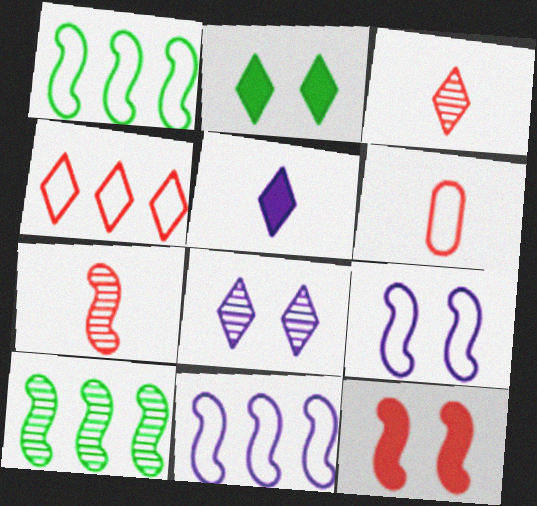[]